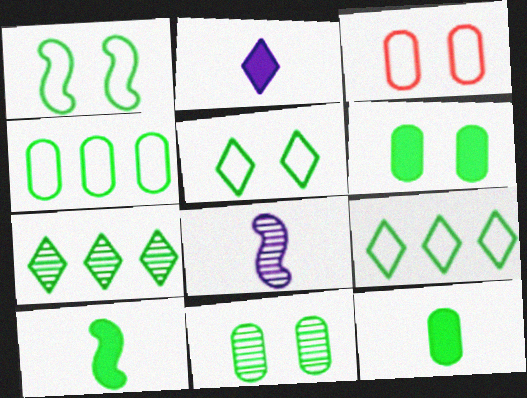[[1, 7, 12], 
[4, 11, 12], 
[9, 10, 11]]